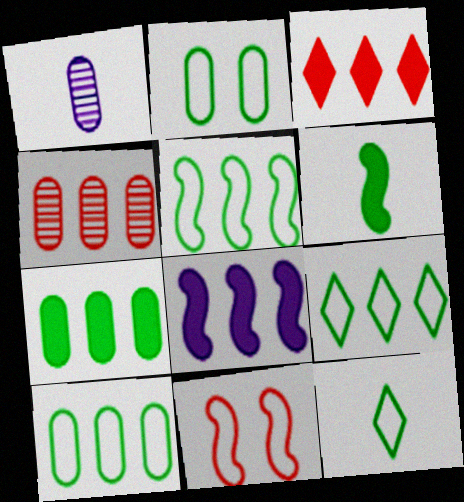[[2, 5, 12], 
[3, 7, 8], 
[4, 8, 9], 
[5, 9, 10]]